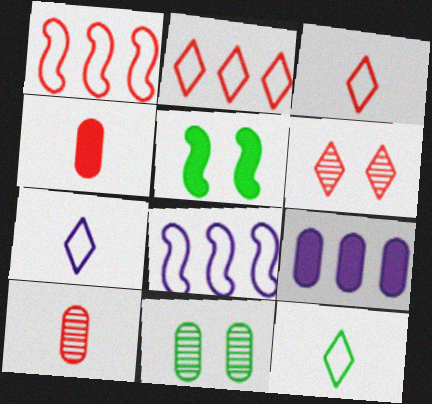[[1, 4, 6], 
[3, 7, 12]]